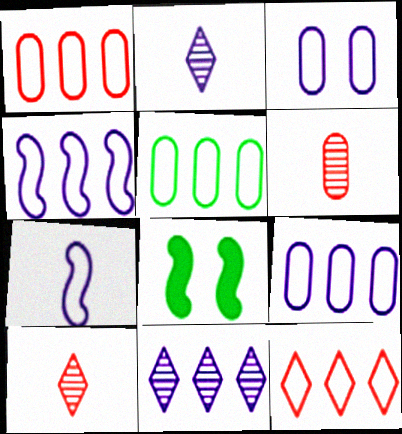[[1, 2, 8], 
[1, 5, 9], 
[4, 5, 12], 
[8, 9, 10]]